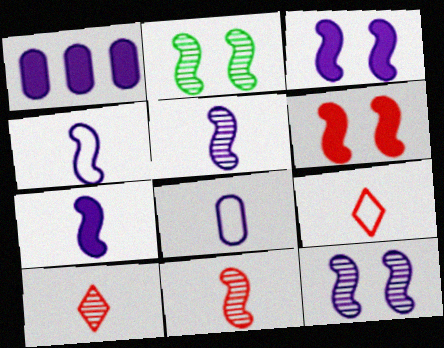[[1, 2, 9], 
[4, 5, 7]]